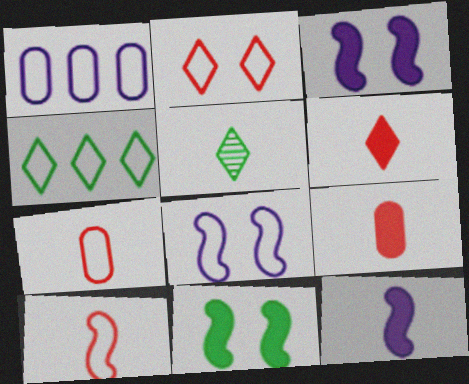[[4, 7, 8], 
[5, 7, 12]]